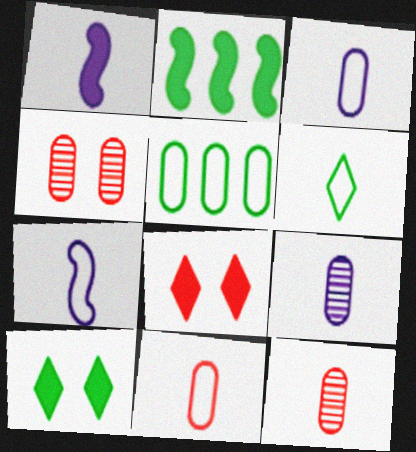[[1, 6, 12], 
[6, 7, 11]]